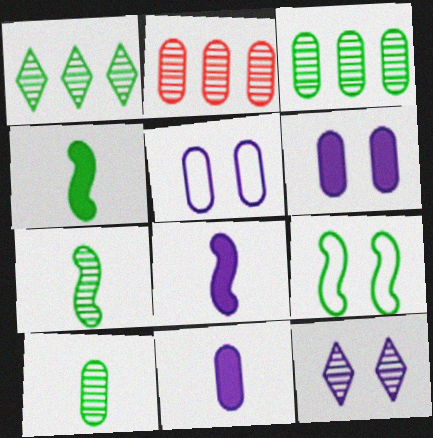[[2, 7, 12]]